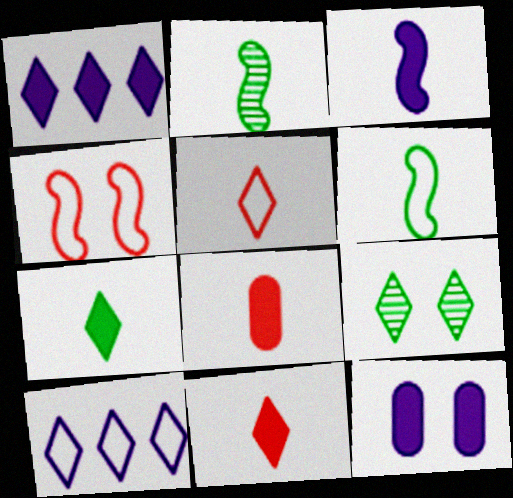[[1, 3, 12], 
[1, 5, 9], 
[3, 7, 8], 
[4, 9, 12], 
[9, 10, 11]]